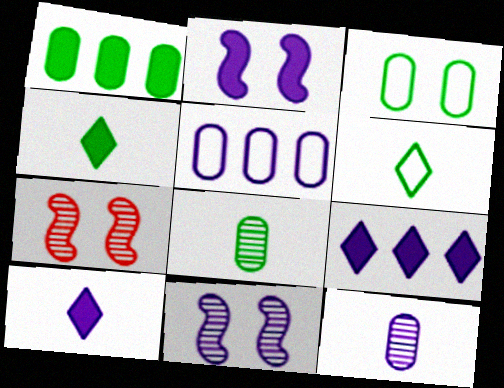[[1, 3, 8], 
[4, 5, 7], 
[5, 10, 11]]